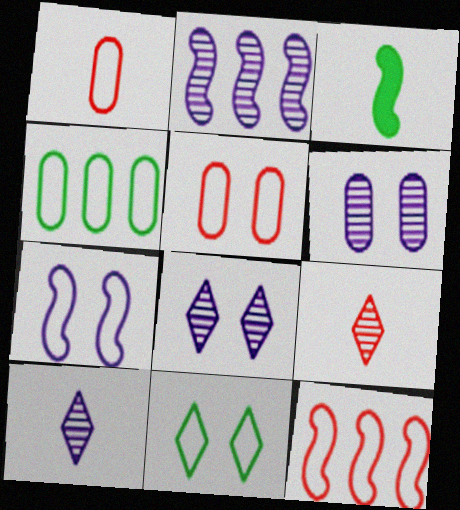[[1, 3, 10], 
[2, 6, 10], 
[5, 7, 11]]